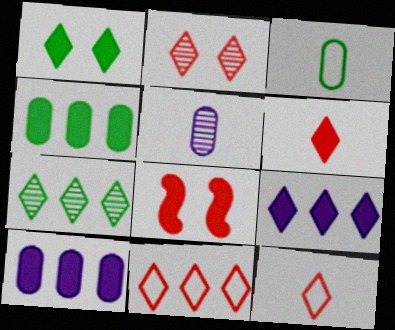[[1, 6, 9], 
[2, 6, 11], 
[7, 9, 11]]